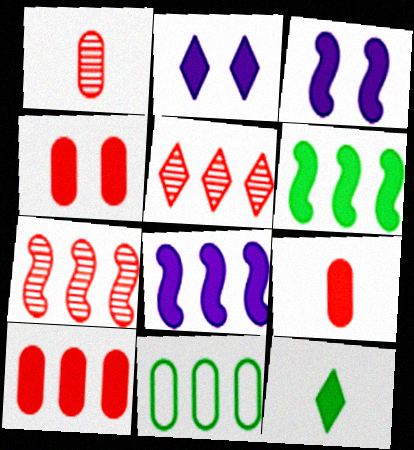[[2, 6, 9], 
[3, 10, 12], 
[4, 8, 12], 
[4, 9, 10], 
[5, 8, 11]]